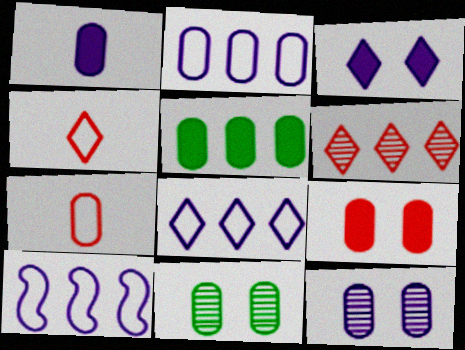[[1, 2, 12], 
[1, 5, 9], 
[2, 8, 10], 
[5, 6, 10], 
[5, 7, 12]]